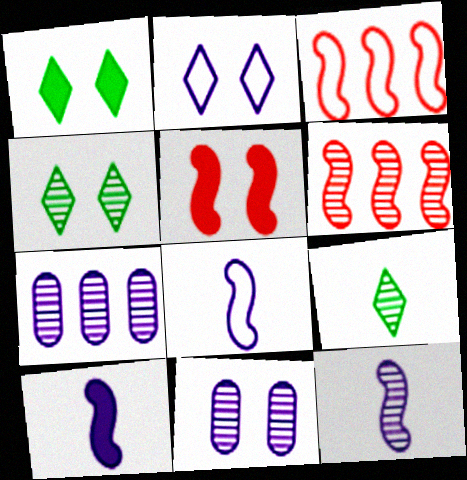[[2, 7, 10], 
[6, 9, 11], 
[8, 10, 12]]